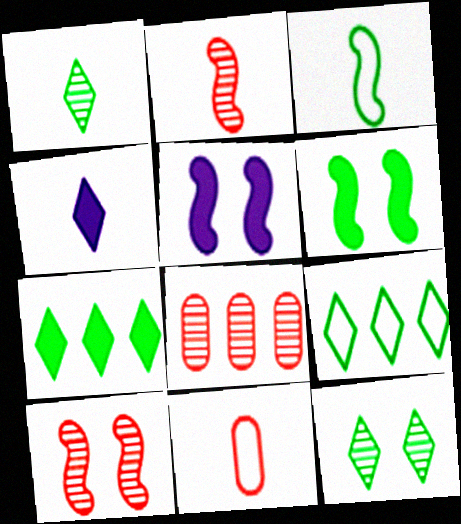[]